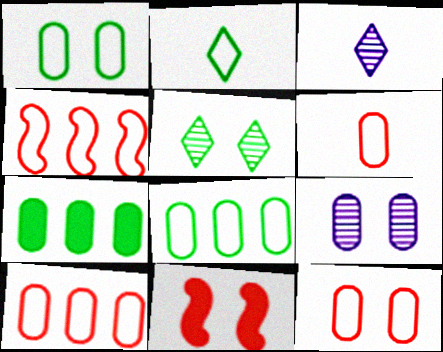[[3, 8, 11], 
[6, 7, 9], 
[6, 10, 12]]